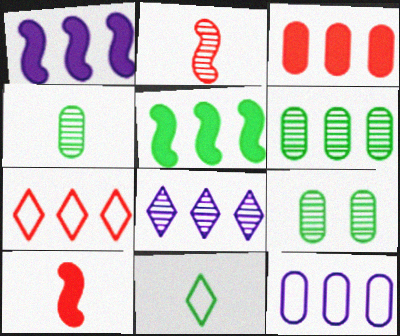[[1, 6, 7], 
[1, 8, 12], 
[2, 8, 9], 
[3, 6, 12], 
[4, 6, 9], 
[5, 9, 11]]